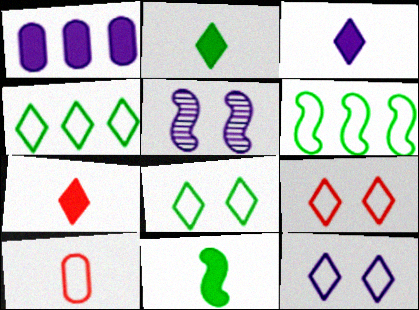[[2, 3, 7], 
[6, 10, 12], 
[8, 9, 12]]